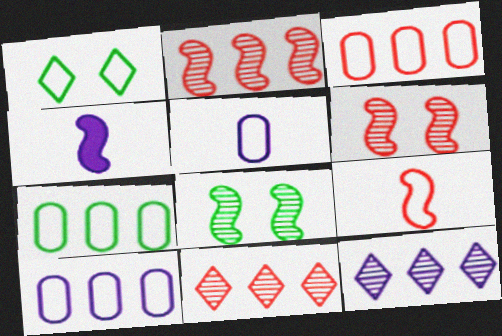[[1, 9, 10], 
[3, 7, 10]]